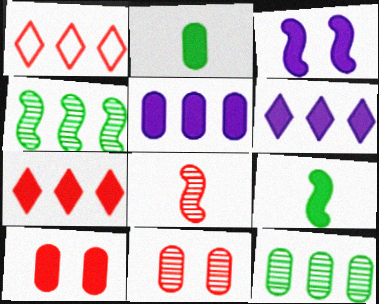[[1, 4, 5], 
[1, 8, 10], 
[2, 3, 7], 
[2, 5, 10], 
[6, 9, 10]]